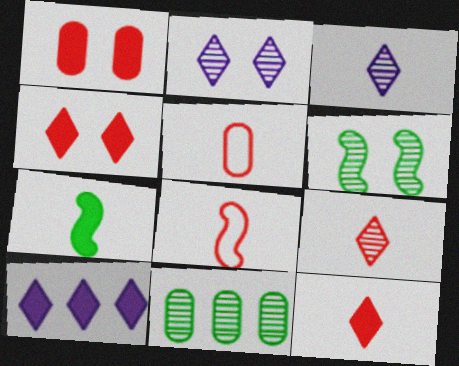[[1, 7, 10], 
[3, 5, 7], 
[5, 6, 10]]